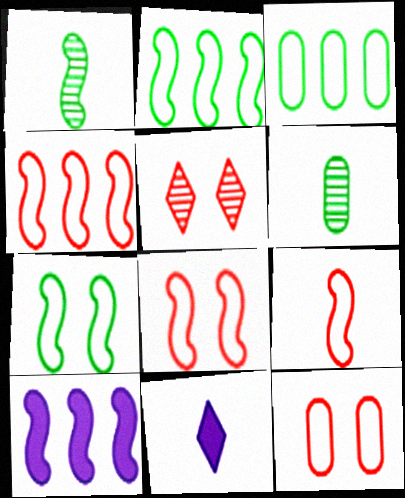[[1, 8, 10], 
[4, 8, 9], 
[6, 9, 11]]